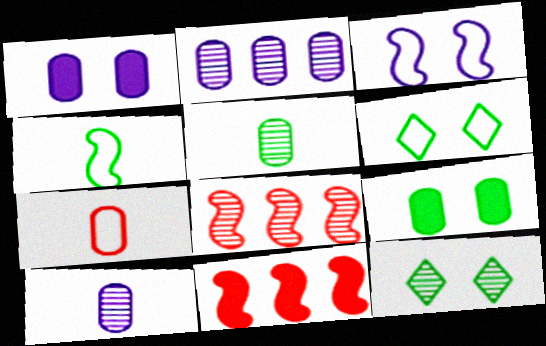[[2, 7, 9], 
[6, 10, 11], 
[8, 10, 12]]